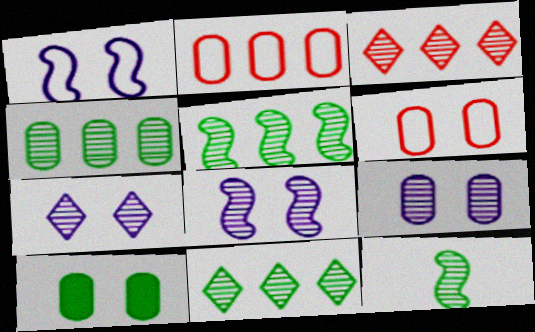[[3, 9, 12], 
[4, 5, 11], 
[6, 9, 10], 
[7, 8, 9]]